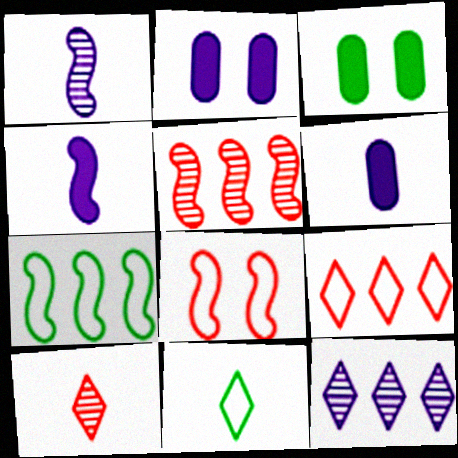[[1, 3, 9], 
[2, 5, 11], 
[2, 7, 10]]